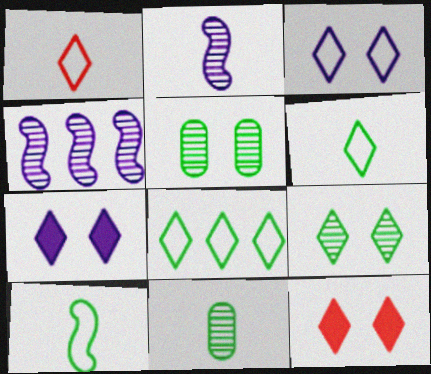[[1, 3, 8], 
[3, 9, 12]]